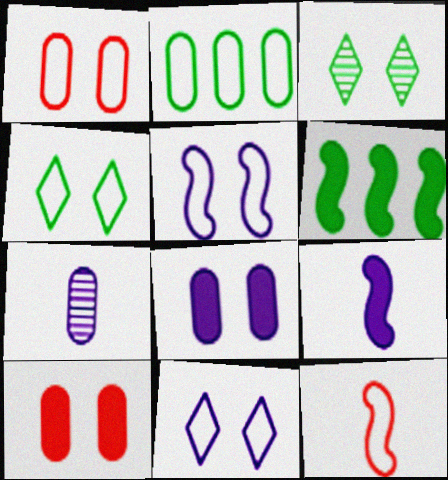[[1, 4, 5], 
[2, 7, 10], 
[2, 11, 12], 
[3, 5, 10]]